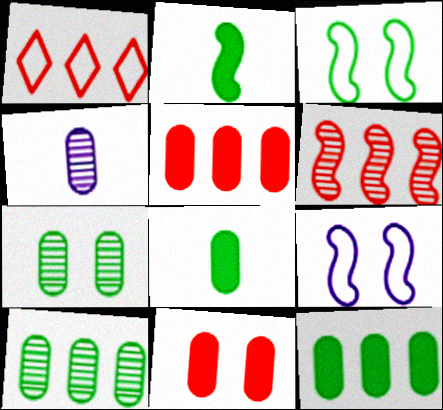[[1, 5, 6], 
[2, 6, 9]]